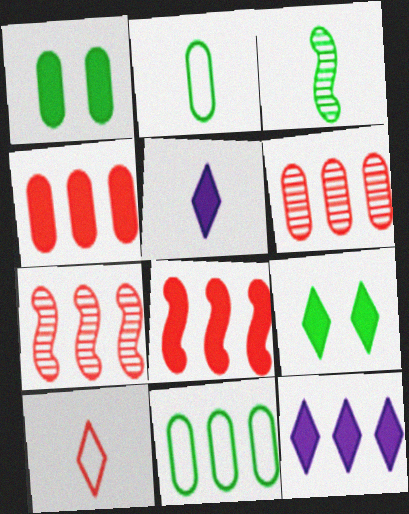[[1, 5, 8], 
[3, 9, 11], 
[7, 11, 12]]